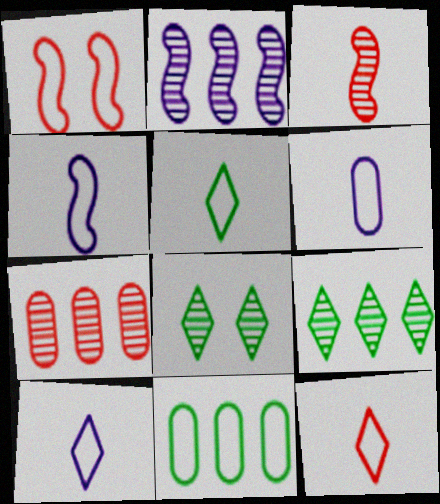[[1, 10, 11], 
[2, 7, 9], 
[4, 6, 10], 
[5, 10, 12]]